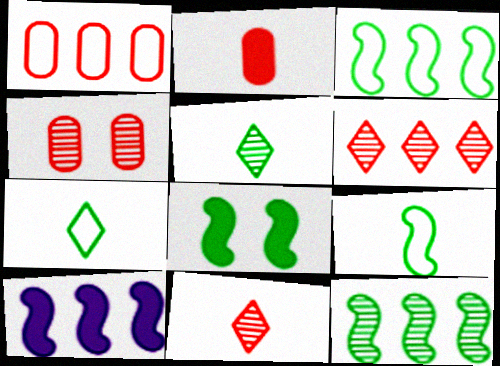[[1, 2, 4], 
[4, 7, 10], 
[8, 9, 12]]